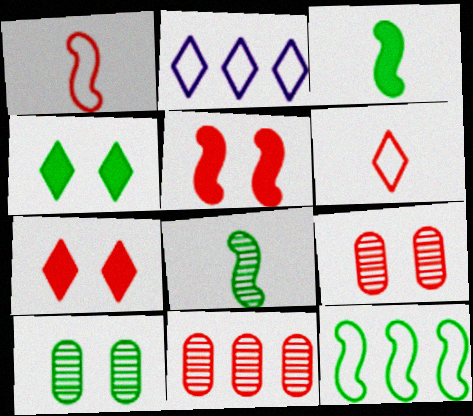[[1, 7, 11], 
[2, 3, 9], 
[5, 6, 11]]